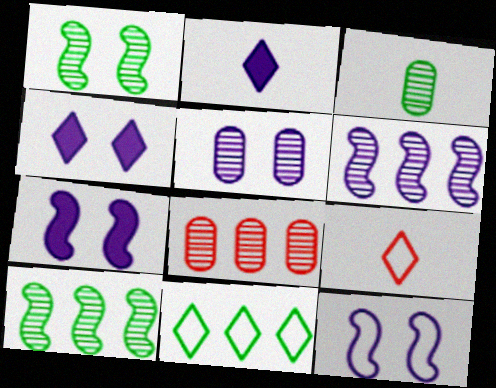[[3, 5, 8], 
[4, 5, 12]]